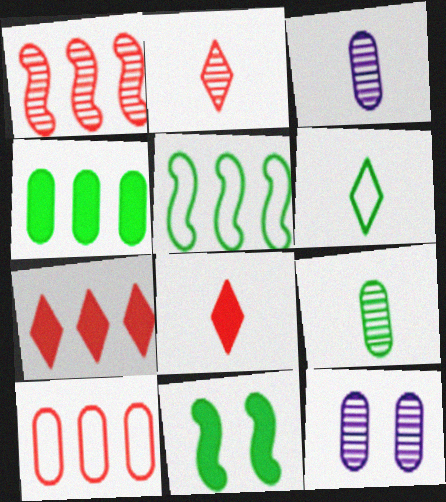[[1, 7, 10], 
[5, 8, 12]]